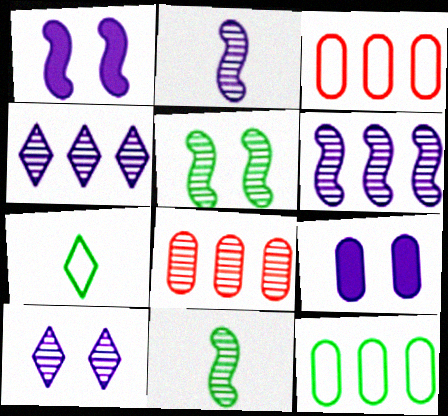[[1, 7, 8], 
[8, 10, 11]]